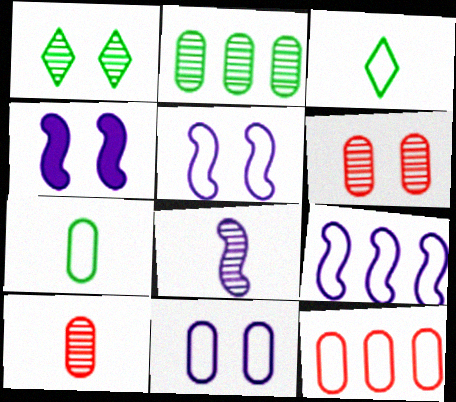[[3, 5, 12], 
[4, 8, 9], 
[7, 11, 12]]